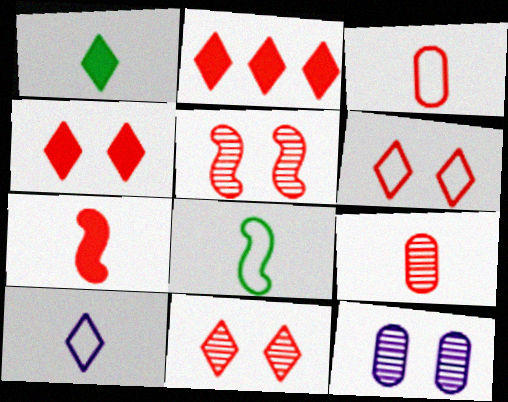[[2, 3, 5], 
[2, 8, 12], 
[3, 8, 10], 
[4, 6, 11]]